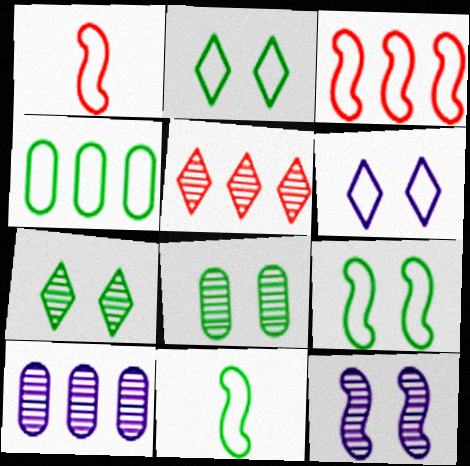[[1, 4, 6], 
[2, 4, 11]]